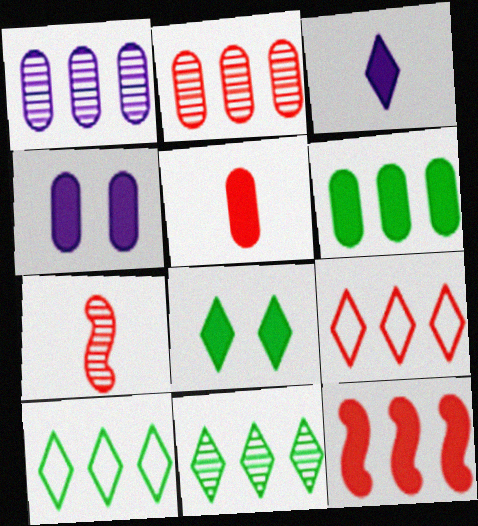[[1, 10, 12], 
[2, 9, 12], 
[4, 5, 6], 
[4, 7, 10]]